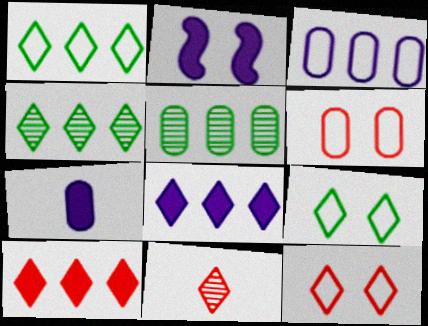[[2, 7, 8], 
[5, 6, 7], 
[8, 9, 11], 
[10, 11, 12]]